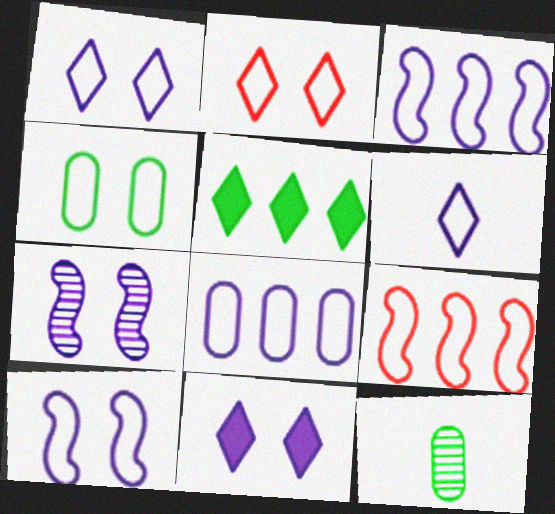[[2, 4, 10], 
[4, 6, 9], 
[6, 8, 10], 
[9, 11, 12]]